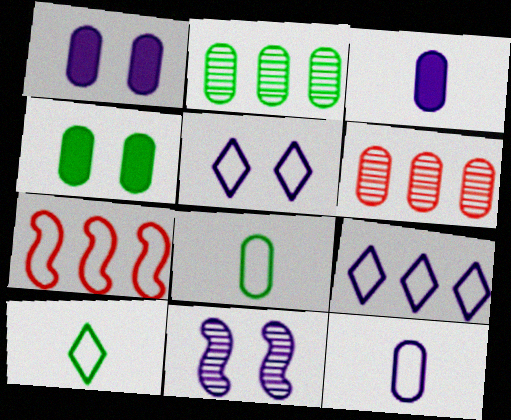[[1, 5, 11], 
[1, 6, 8], 
[2, 4, 8], 
[3, 9, 11], 
[4, 6, 12], 
[5, 7, 8]]